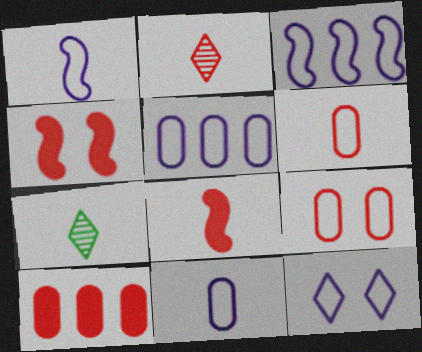[[1, 5, 12], 
[2, 6, 8], 
[3, 11, 12], 
[4, 5, 7], 
[7, 8, 11]]